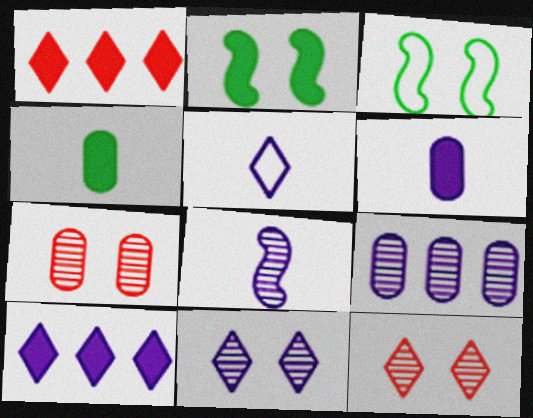[[1, 2, 6], 
[5, 6, 8], 
[5, 10, 11], 
[8, 9, 11]]